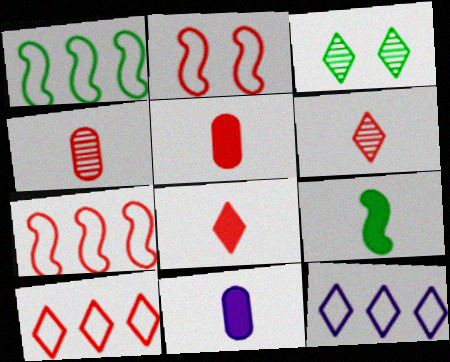[[3, 7, 11], 
[3, 8, 12], 
[8, 9, 11]]